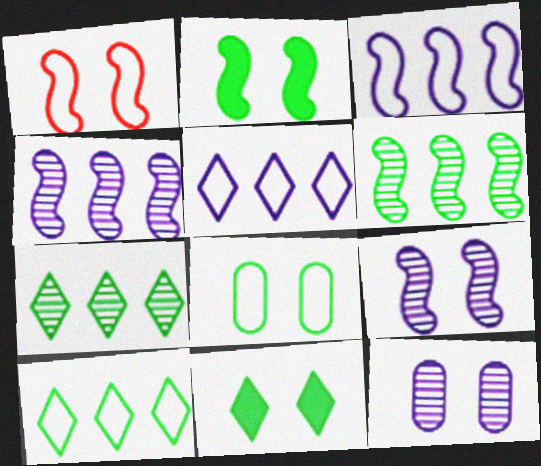[[1, 2, 9], 
[1, 11, 12]]